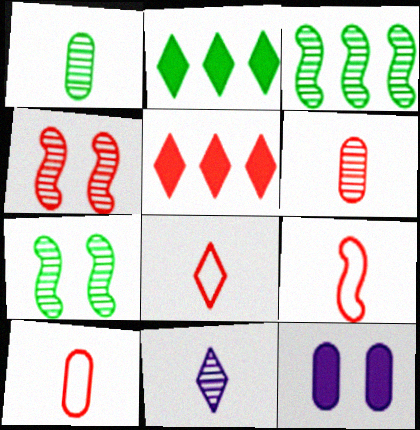[[3, 8, 12], 
[4, 5, 10], 
[8, 9, 10]]